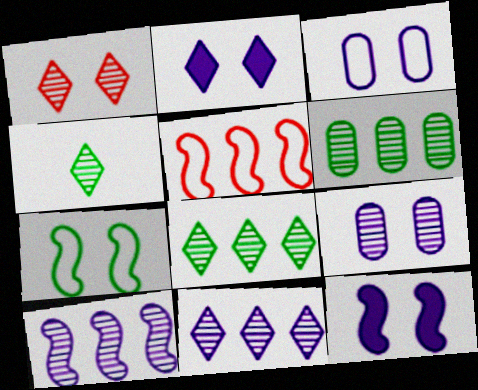[[1, 4, 11]]